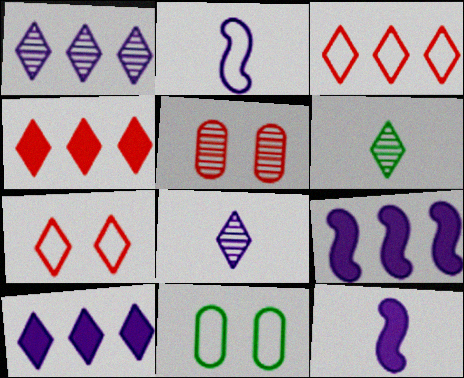[[2, 3, 11], 
[6, 7, 10]]